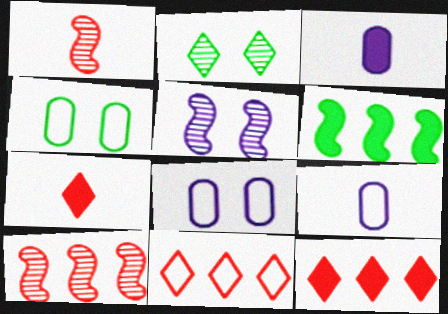[]